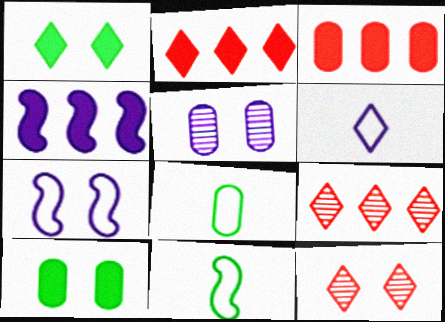[[1, 6, 9], 
[2, 5, 11], 
[3, 5, 8], 
[4, 5, 6], 
[4, 8, 12], 
[7, 10, 12]]